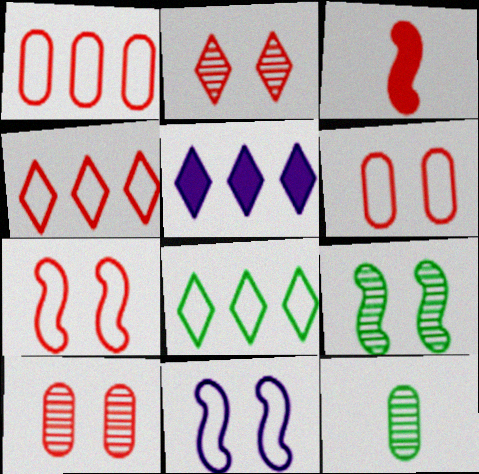[[1, 2, 3], 
[3, 4, 10], 
[5, 7, 12]]